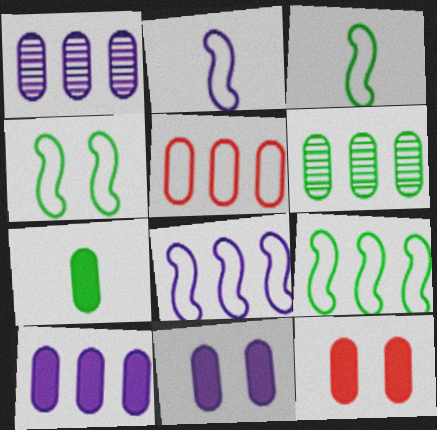[[3, 4, 9], 
[5, 6, 10], 
[7, 10, 12]]